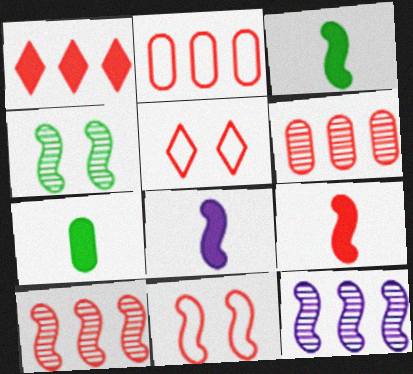[[1, 2, 10], 
[3, 8, 9], 
[3, 11, 12], 
[5, 6, 9], 
[5, 7, 12], 
[9, 10, 11]]